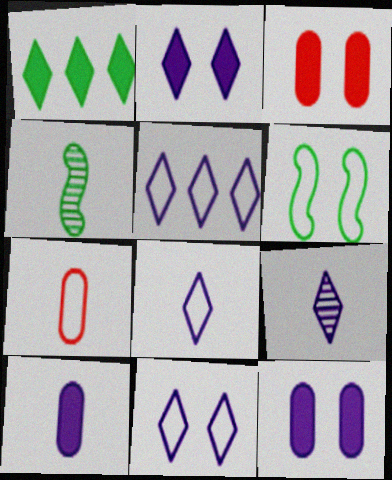[[2, 5, 9], 
[3, 4, 5], 
[5, 6, 7], 
[5, 8, 11]]